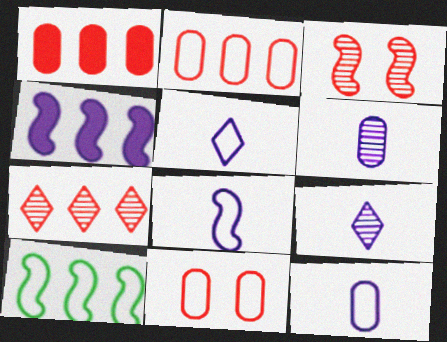[[5, 8, 12], 
[5, 10, 11]]